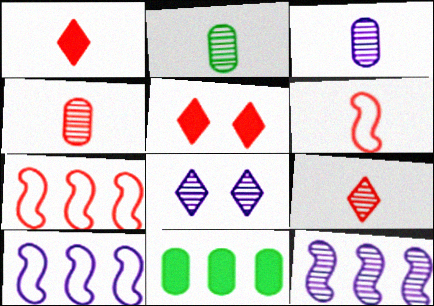[[1, 4, 6], 
[2, 3, 4], 
[2, 5, 10], 
[3, 8, 12], 
[4, 5, 7], 
[6, 8, 11]]